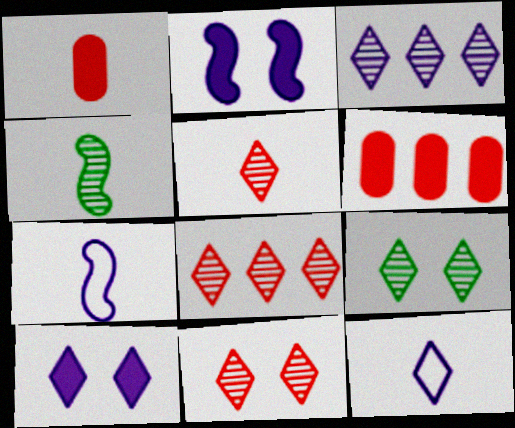[[1, 4, 12], 
[3, 5, 9], 
[3, 10, 12], 
[5, 8, 11], 
[6, 7, 9]]